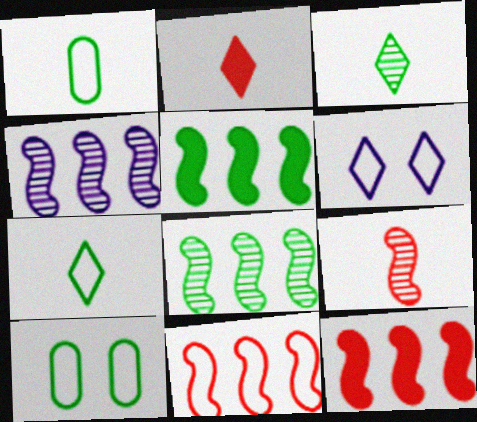[[1, 6, 11], 
[2, 4, 10], 
[3, 5, 10], 
[4, 5, 11]]